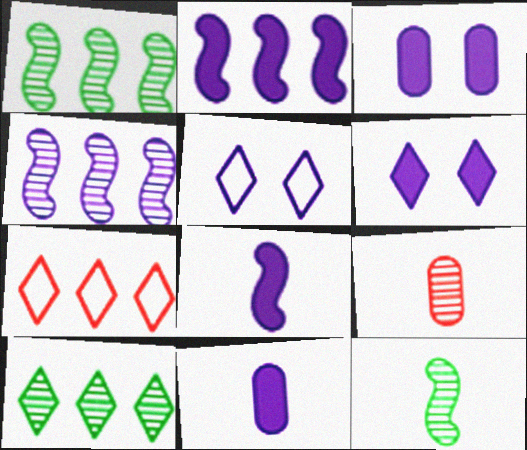[[2, 6, 11], 
[3, 7, 12], 
[4, 5, 11]]